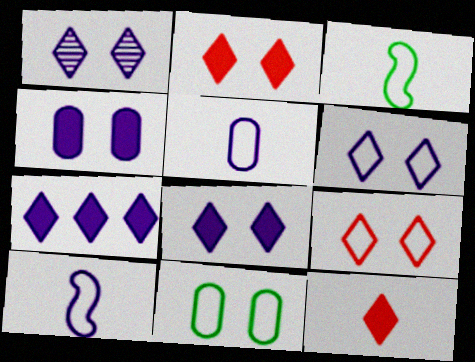[[1, 6, 8]]